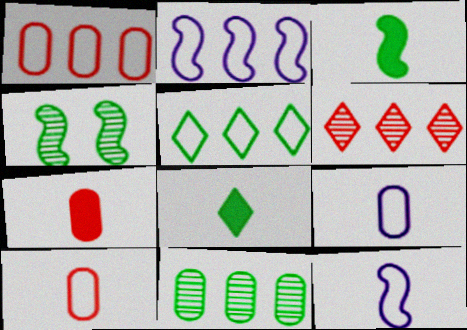[[1, 2, 5]]